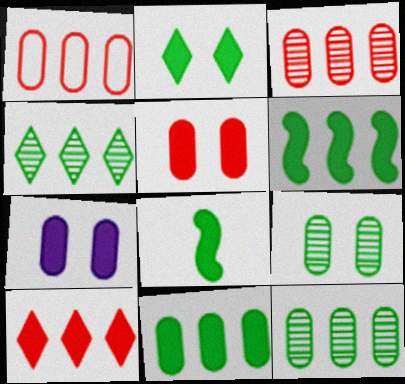[[2, 8, 11], 
[7, 8, 10]]